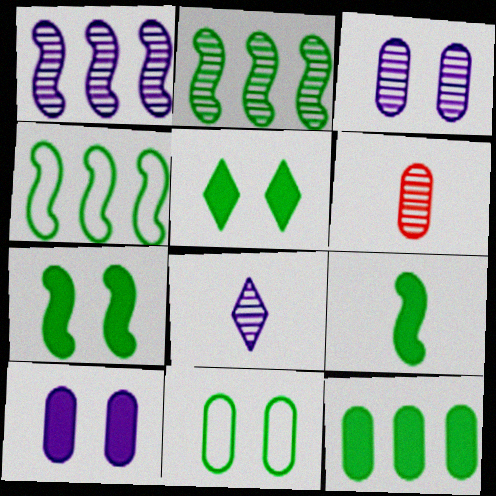[[1, 3, 8], 
[5, 9, 12]]